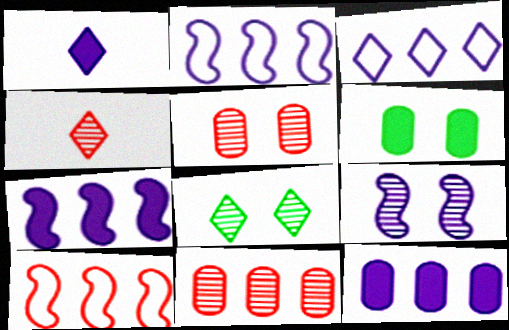[[2, 4, 6], 
[5, 8, 9]]